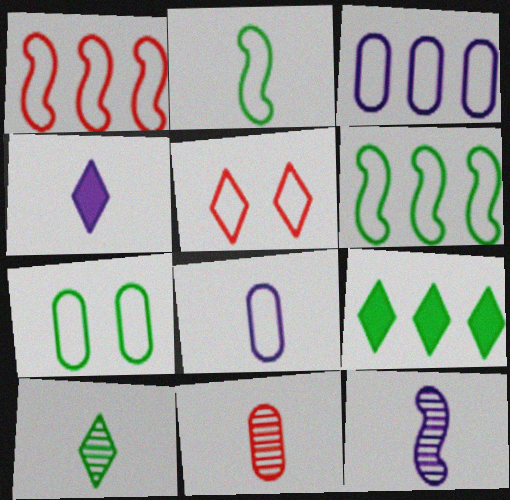[[2, 3, 5], 
[2, 4, 11], 
[4, 8, 12], 
[5, 6, 8], 
[10, 11, 12]]